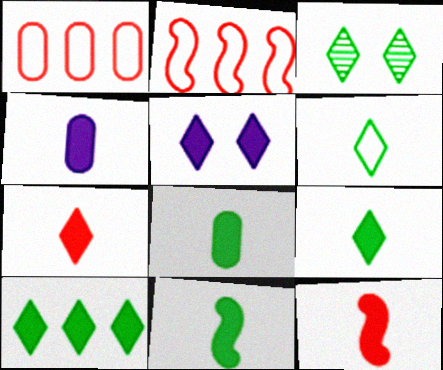[[2, 3, 4], 
[3, 6, 10], 
[4, 7, 11], 
[4, 9, 12], 
[5, 7, 10], 
[8, 9, 11]]